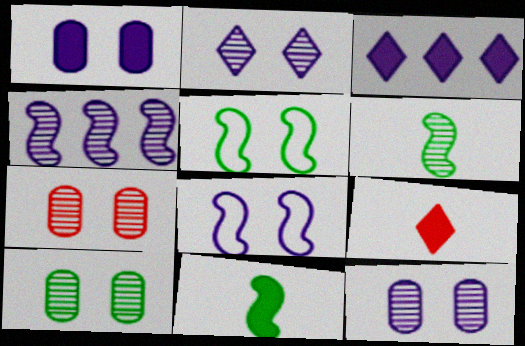[[1, 2, 8], 
[7, 10, 12]]